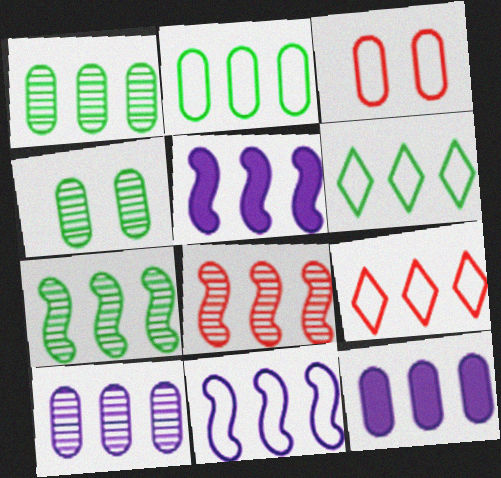[[1, 5, 9], 
[2, 9, 11], 
[6, 8, 12], 
[7, 9, 12]]